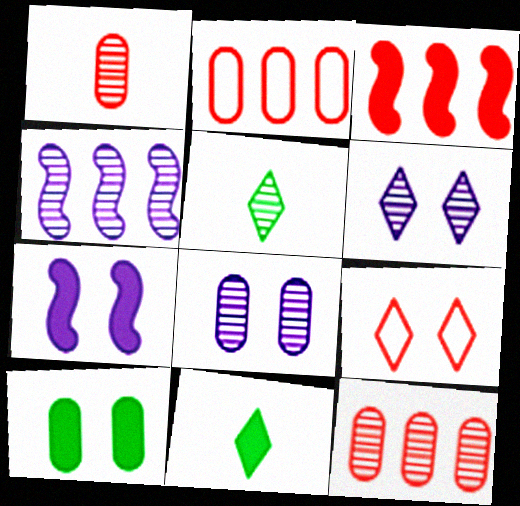[[1, 3, 9], 
[2, 5, 7]]